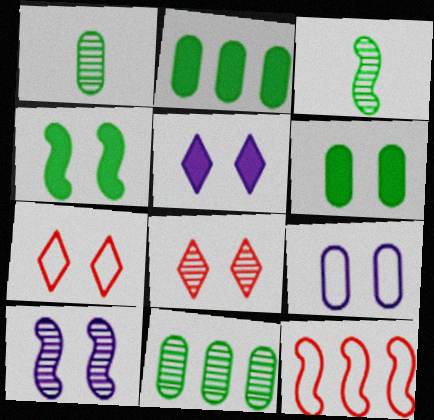[[1, 5, 12], 
[4, 8, 9], 
[5, 9, 10], 
[6, 7, 10]]